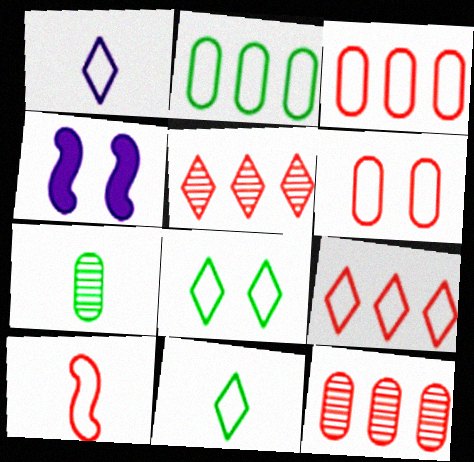[[1, 8, 9], 
[4, 7, 9], 
[4, 11, 12], 
[6, 9, 10]]